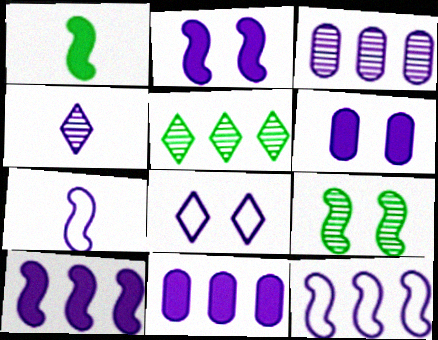[[4, 6, 12]]